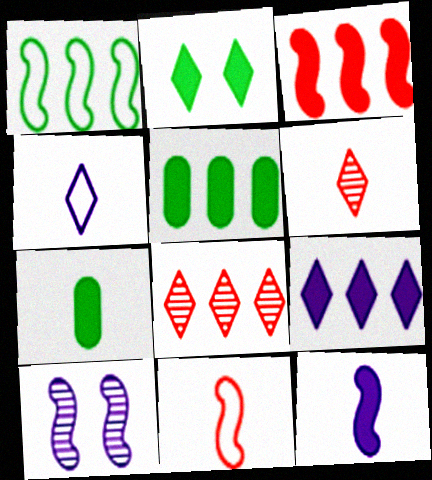[[2, 4, 8], 
[3, 5, 9]]